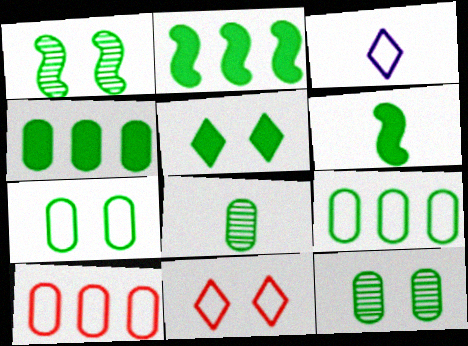[[1, 5, 7], 
[4, 5, 6], 
[4, 7, 8]]